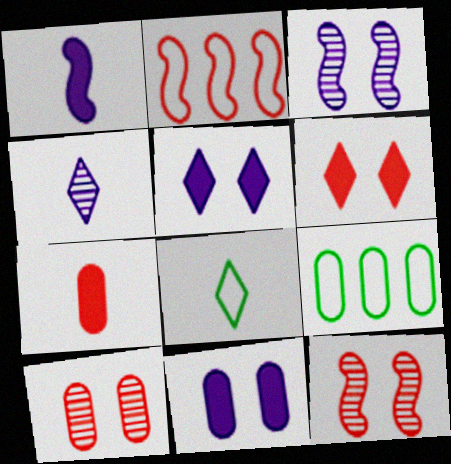[]